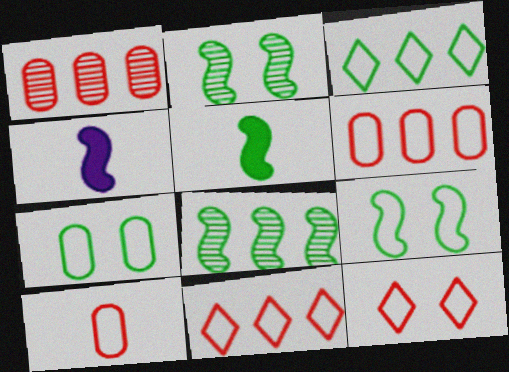[[5, 8, 9]]